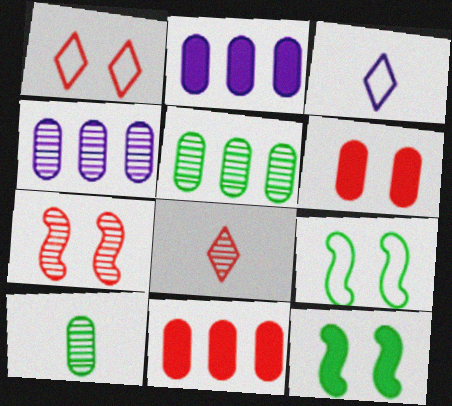[[1, 6, 7], 
[2, 8, 9]]